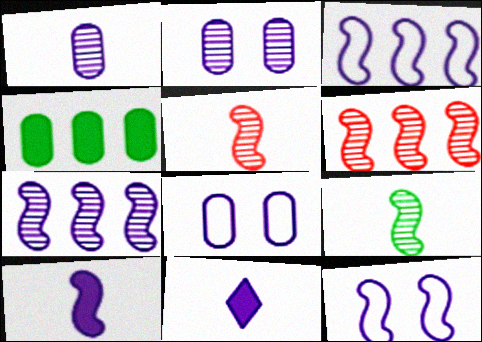[[2, 3, 11], 
[7, 8, 11], 
[7, 10, 12]]